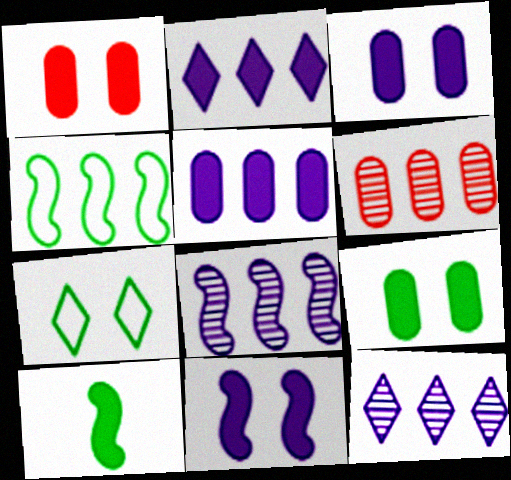[[1, 2, 10], 
[1, 3, 9], 
[2, 4, 6]]